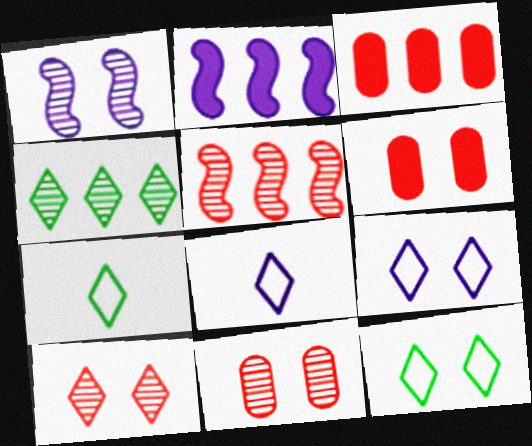[[1, 3, 7], 
[1, 6, 12], 
[2, 7, 11]]